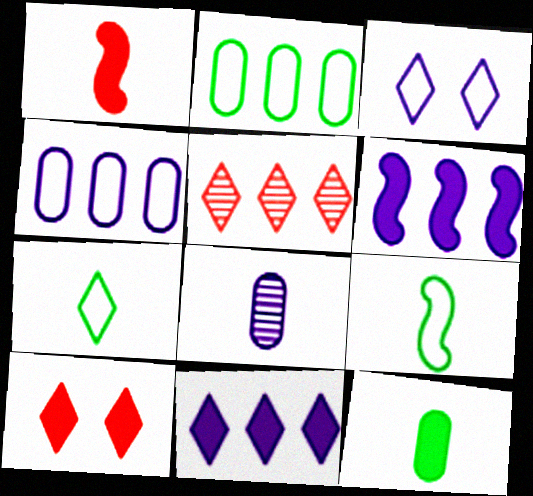[[1, 7, 8], 
[2, 5, 6], 
[3, 6, 8], 
[6, 10, 12]]